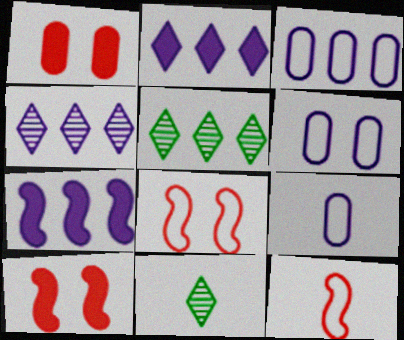[[3, 4, 7], 
[3, 6, 9], 
[3, 10, 11], 
[5, 9, 10]]